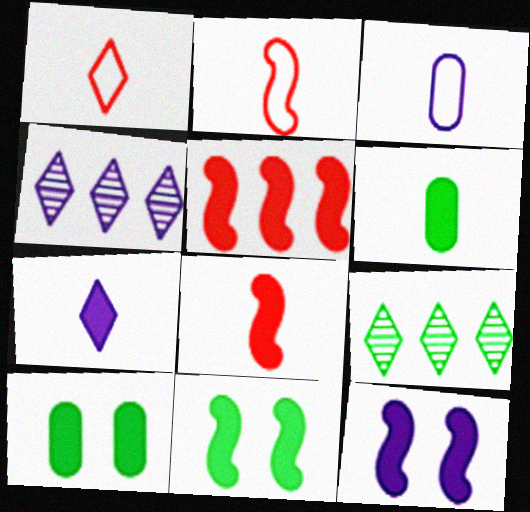[[2, 4, 10], 
[3, 4, 12], 
[5, 7, 10], 
[6, 7, 8]]